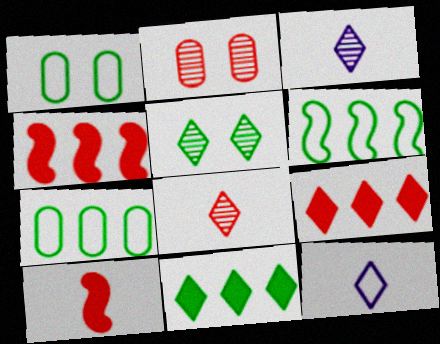[[1, 3, 4], 
[5, 9, 12]]